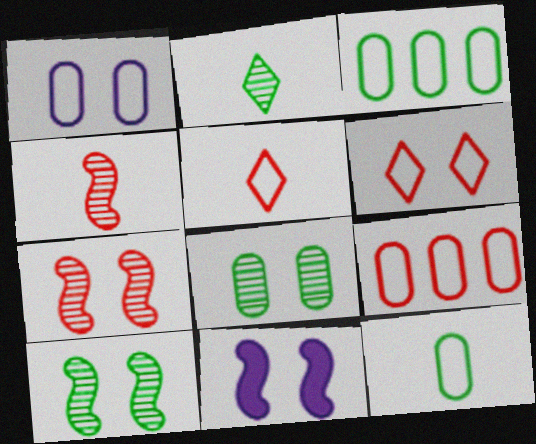[[1, 9, 12], 
[2, 9, 11], 
[6, 8, 11]]